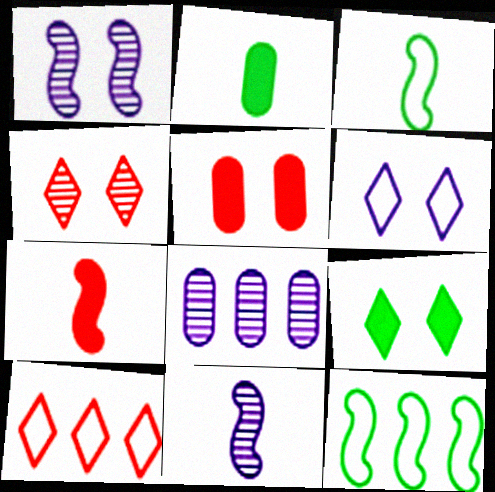[[1, 2, 10], 
[1, 7, 12], 
[3, 7, 11], 
[4, 6, 9]]